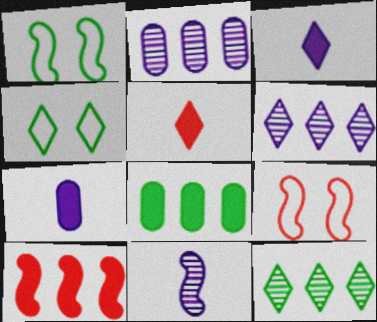[[1, 2, 5], 
[1, 10, 11], 
[4, 5, 6], 
[7, 9, 12]]